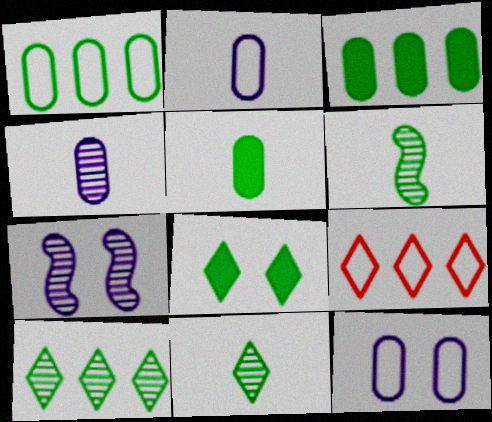[[1, 6, 8], 
[5, 7, 9]]